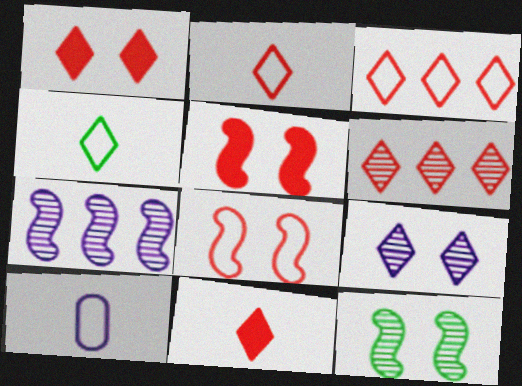[[1, 2, 6]]